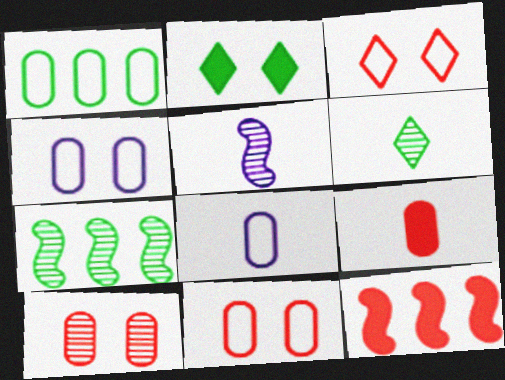[[1, 8, 11], 
[4, 6, 12]]